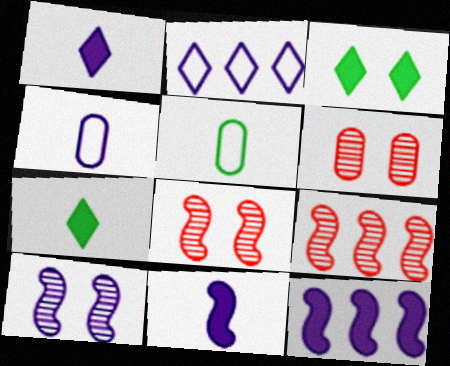[[3, 4, 9]]